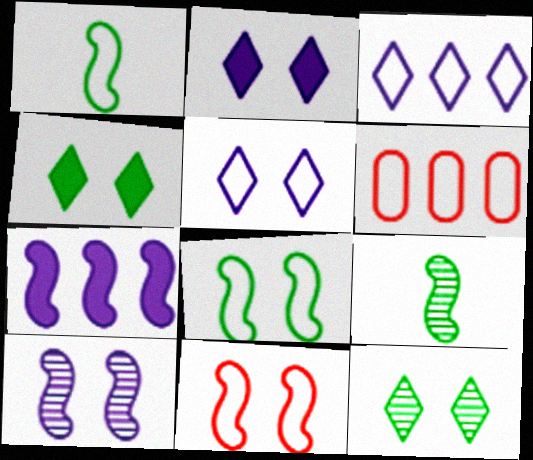[[1, 5, 6], 
[2, 6, 9], 
[7, 9, 11]]